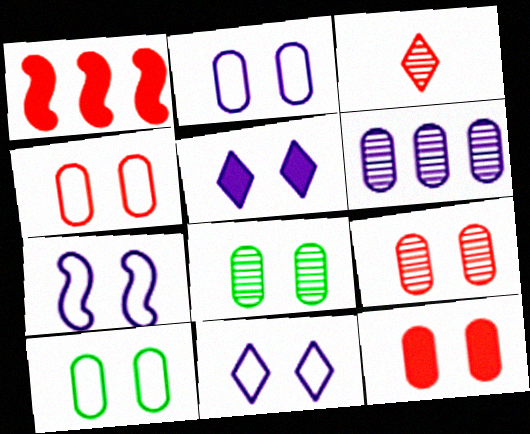[[1, 3, 4], 
[2, 4, 10], 
[2, 7, 11], 
[2, 8, 12], 
[4, 9, 12]]